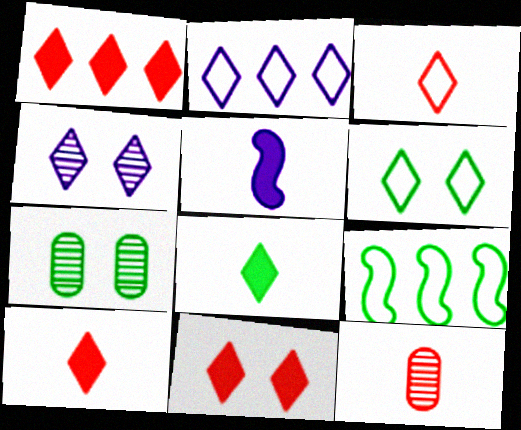[[1, 10, 11], 
[2, 3, 6], 
[4, 6, 11], 
[7, 8, 9]]